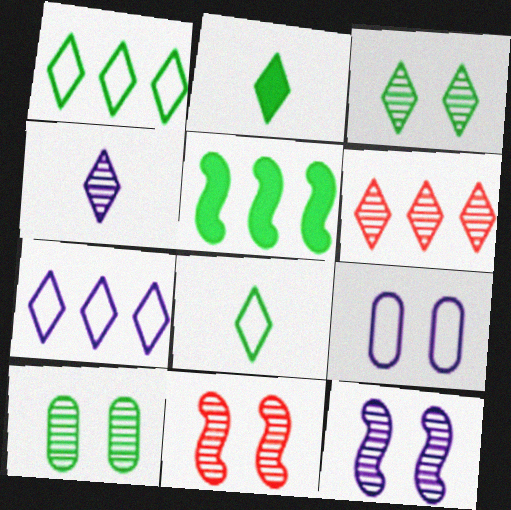[[1, 2, 3], 
[3, 4, 6], 
[5, 8, 10]]